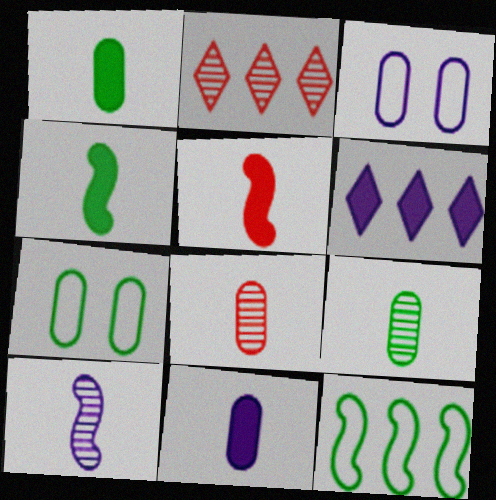[[2, 3, 4], 
[3, 6, 10]]